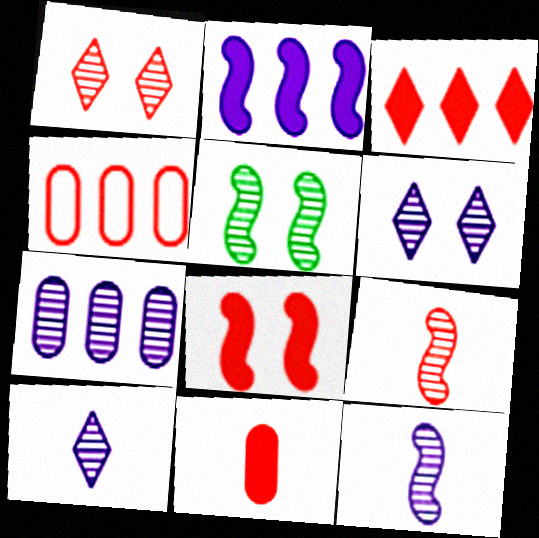[[3, 8, 11], 
[6, 7, 12]]